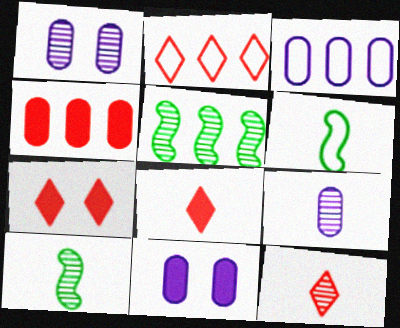[[1, 5, 12], 
[2, 7, 12], 
[2, 10, 11], 
[3, 7, 10], 
[3, 9, 11], 
[6, 8, 9], 
[9, 10, 12]]